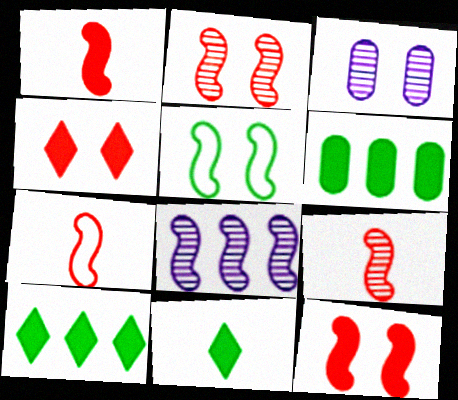[[1, 5, 8], 
[1, 7, 9], 
[3, 4, 5], 
[3, 7, 10]]